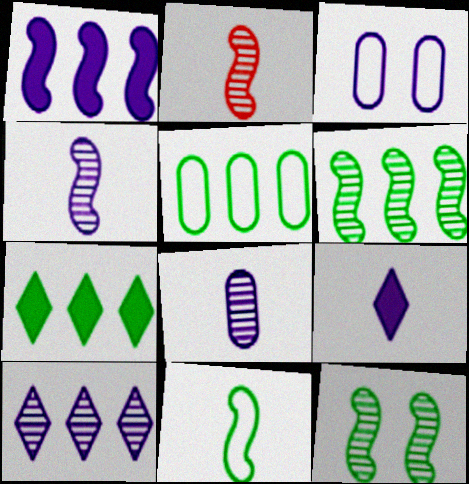[[2, 3, 7], 
[5, 6, 7]]